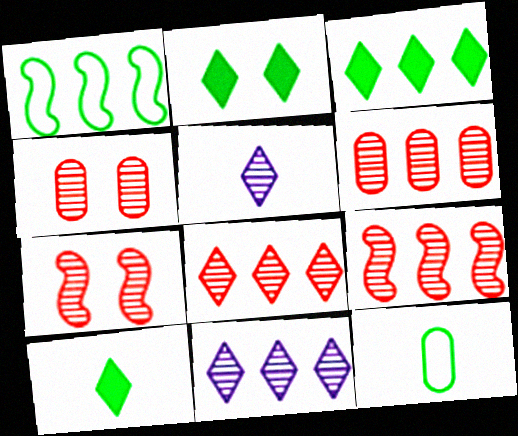[[2, 3, 10], 
[6, 8, 9]]